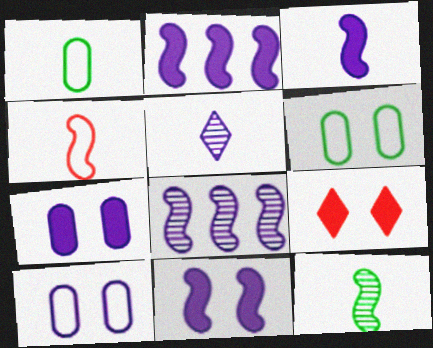[[1, 8, 9], 
[2, 3, 11], 
[2, 5, 10], 
[3, 4, 12]]